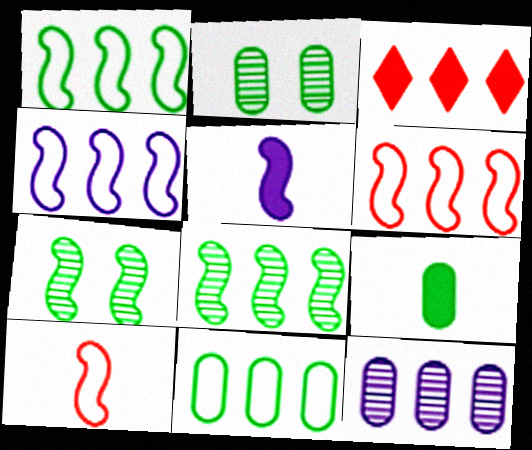[[1, 3, 12], 
[1, 4, 6], 
[2, 9, 11], 
[5, 6, 7]]